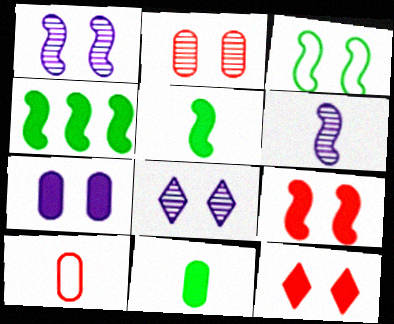[[1, 3, 9], 
[4, 8, 10]]